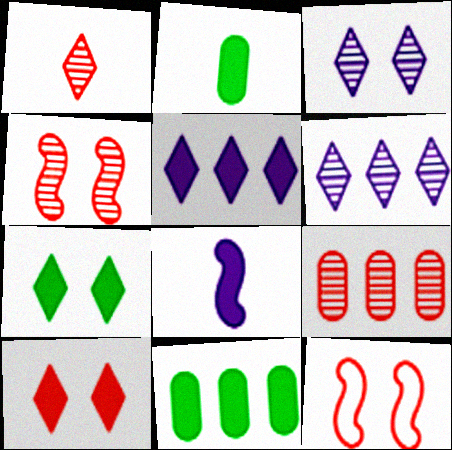[[1, 4, 9], 
[2, 6, 12], 
[8, 10, 11]]